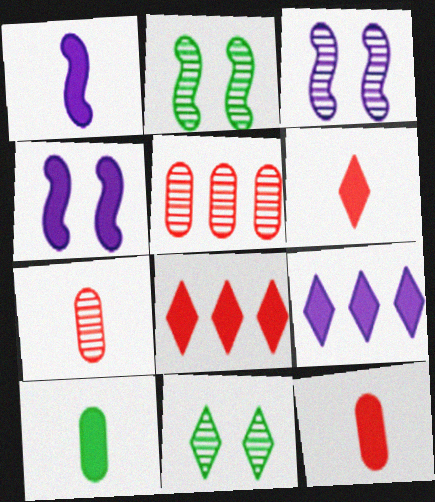[[1, 6, 10], 
[4, 8, 10]]